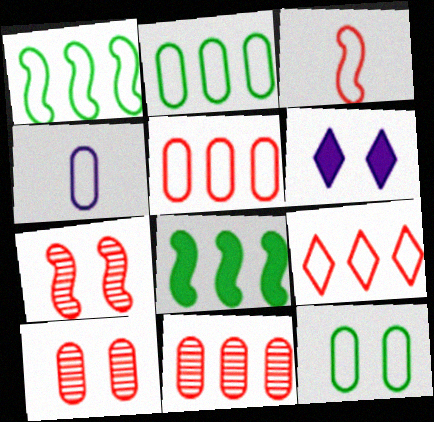[[4, 5, 12], 
[6, 7, 12]]